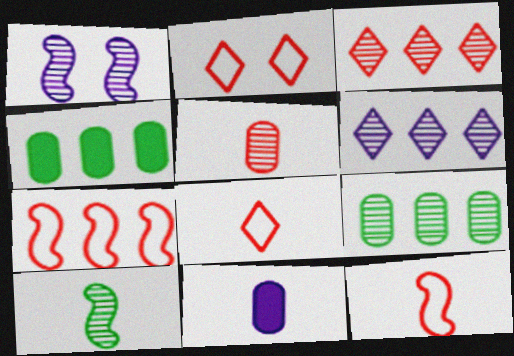[[1, 4, 8], 
[4, 6, 7], 
[8, 10, 11]]